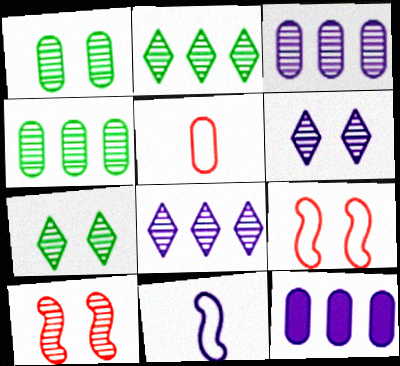[[1, 5, 12], 
[1, 6, 10], 
[6, 11, 12]]